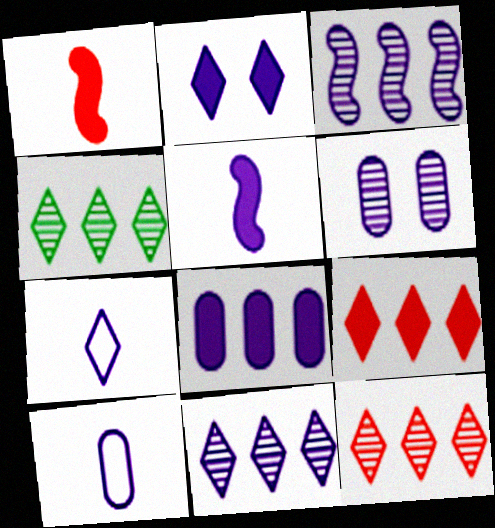[[2, 3, 10], 
[2, 5, 8], 
[2, 7, 11], 
[4, 11, 12], 
[6, 8, 10]]